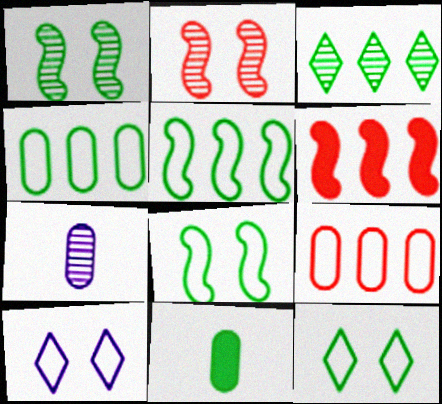[[2, 3, 7], 
[3, 8, 11], 
[6, 7, 12]]